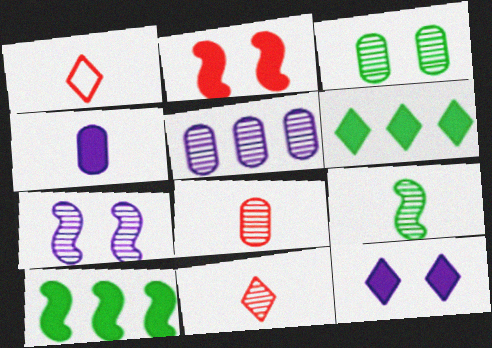[[1, 4, 9], 
[2, 4, 6], 
[3, 5, 8]]